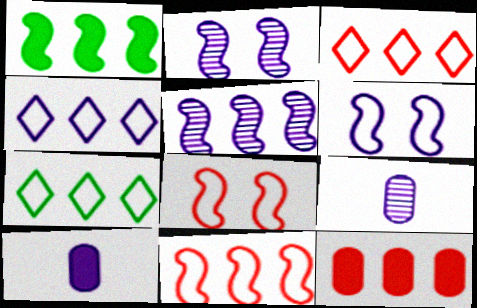[[1, 5, 11], 
[2, 4, 10], 
[3, 4, 7], 
[5, 7, 12]]